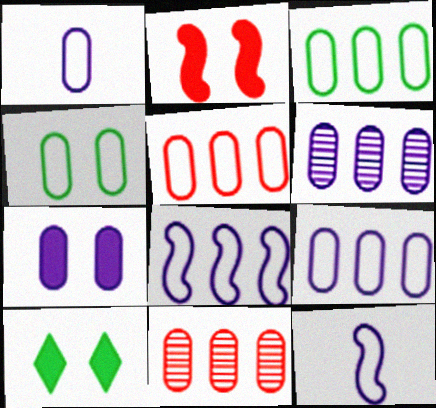[[1, 4, 5], 
[1, 6, 7], 
[2, 7, 10], 
[3, 5, 9], 
[10, 11, 12]]